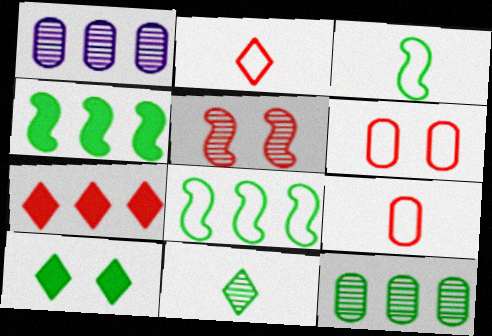[[1, 5, 11], 
[1, 7, 8], 
[3, 10, 12], 
[5, 7, 9]]